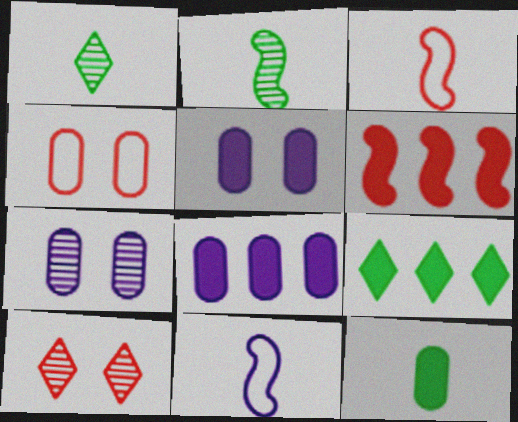[[3, 7, 9], 
[6, 8, 9]]